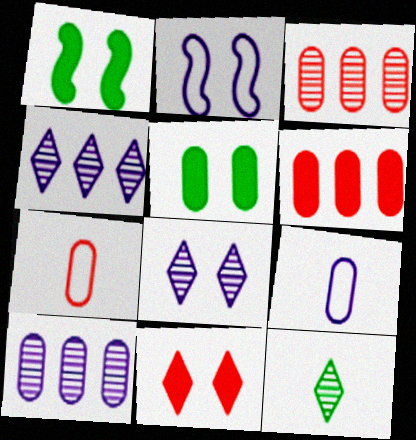[[1, 4, 7], 
[2, 6, 12], 
[3, 5, 9], 
[5, 7, 10]]